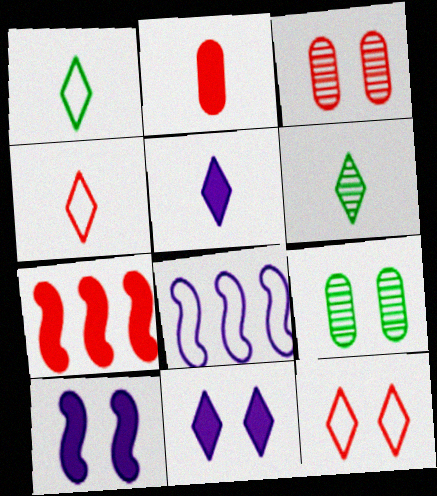[[3, 4, 7], 
[4, 5, 6], 
[9, 10, 12]]